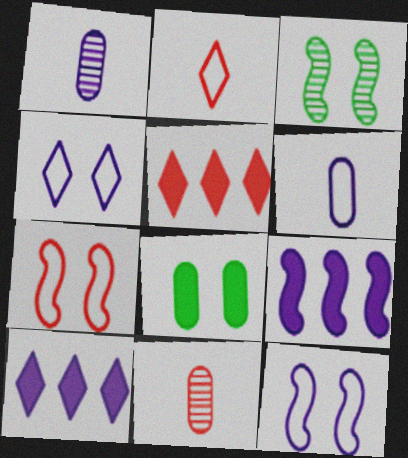[[1, 4, 9], 
[1, 10, 12], 
[3, 5, 6], 
[5, 7, 11]]